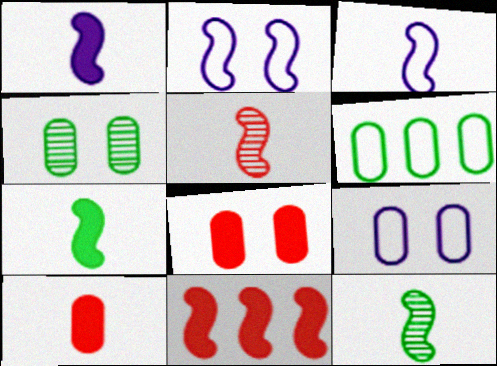[[2, 11, 12], 
[3, 5, 7], 
[4, 8, 9]]